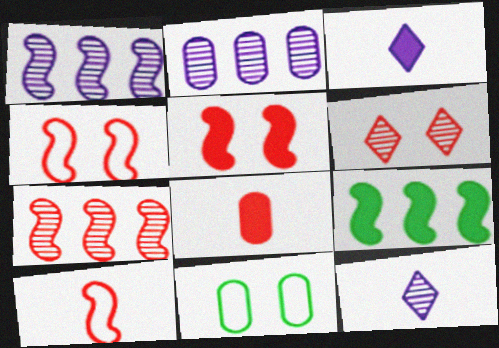[[2, 8, 11], 
[3, 7, 11], 
[5, 7, 10]]